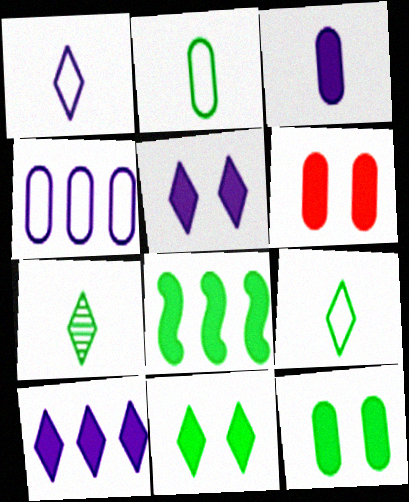[]